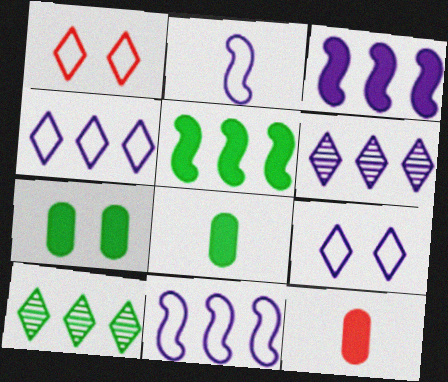[]